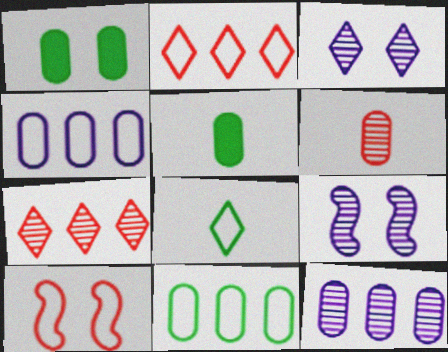[[1, 3, 10], 
[1, 4, 6], 
[2, 5, 9], 
[4, 8, 10]]